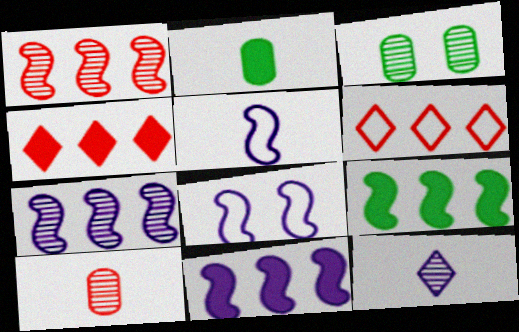[[1, 3, 12], 
[3, 4, 5]]